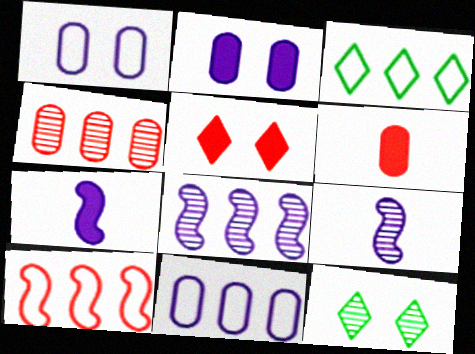[[3, 10, 11], 
[4, 9, 12]]